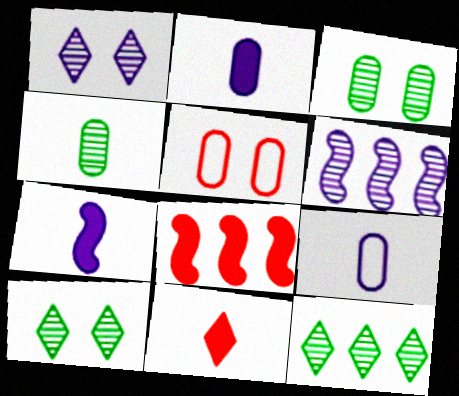[[5, 7, 12], 
[8, 9, 10]]